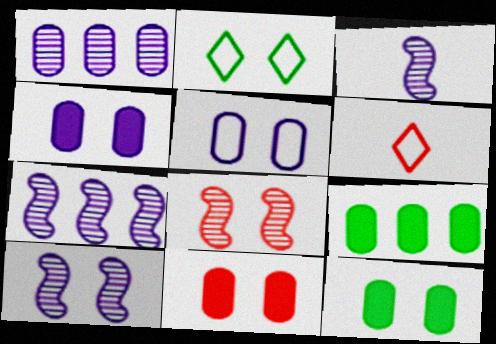[[2, 4, 8], 
[2, 10, 11], 
[3, 7, 10], 
[4, 11, 12], 
[6, 7, 12], 
[6, 9, 10]]